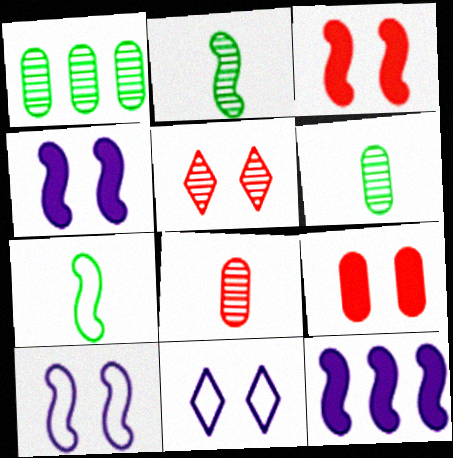[]